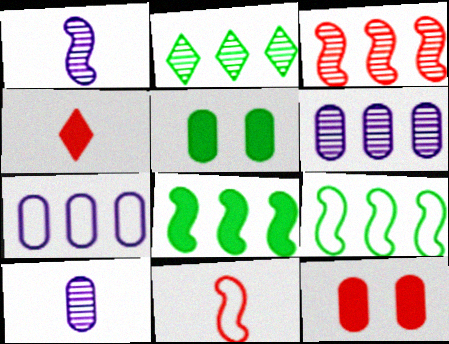[[2, 3, 6]]